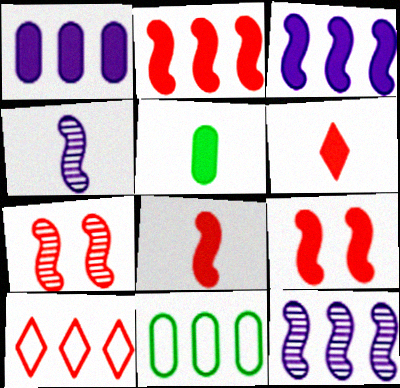[[2, 8, 9]]